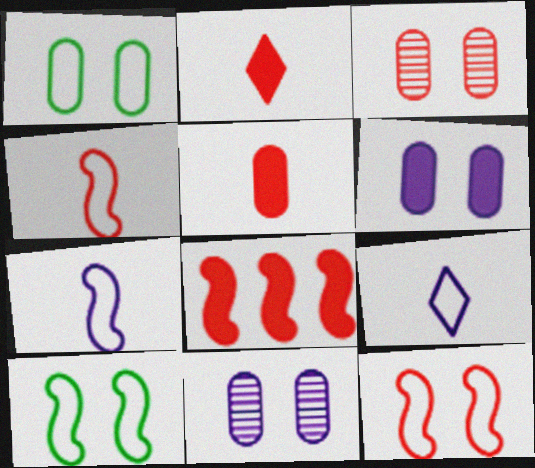[[1, 3, 6]]